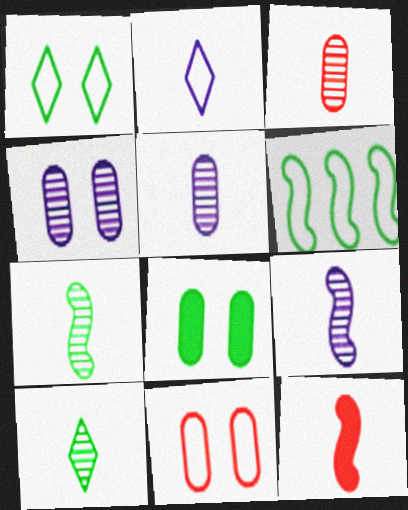[[2, 6, 11], 
[3, 9, 10], 
[4, 8, 11], 
[6, 8, 10]]